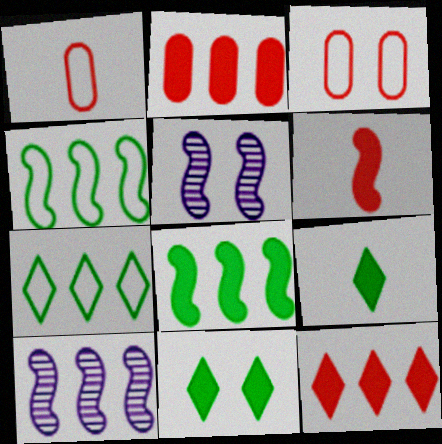[[1, 10, 11], 
[2, 7, 10], 
[3, 5, 11], 
[3, 9, 10], 
[4, 5, 6]]